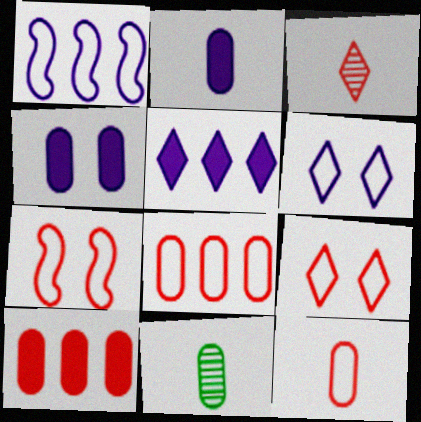[[2, 11, 12], 
[3, 7, 10], 
[4, 8, 11], 
[5, 7, 11]]